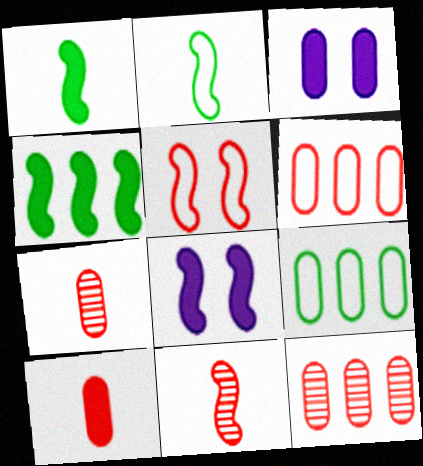[[3, 7, 9]]